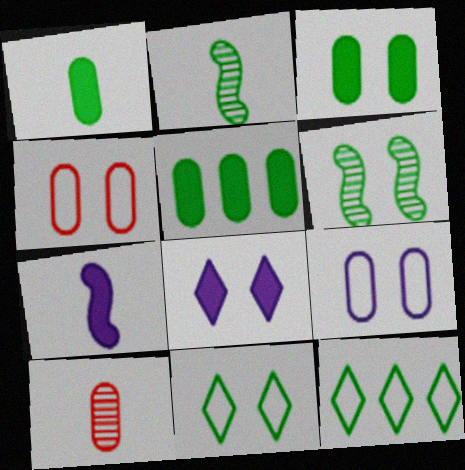[[1, 3, 5], 
[1, 6, 12], 
[2, 3, 12], 
[2, 5, 11], 
[3, 6, 11], 
[4, 6, 8], 
[5, 9, 10]]